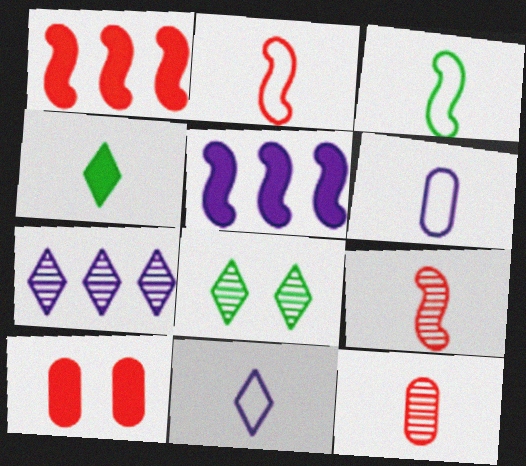[[1, 6, 8], 
[3, 7, 10], 
[4, 5, 10], 
[4, 6, 9]]